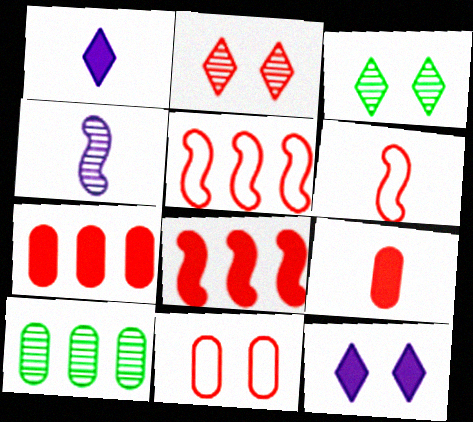[[2, 4, 10], 
[2, 5, 9], 
[2, 6, 7], 
[6, 10, 12]]